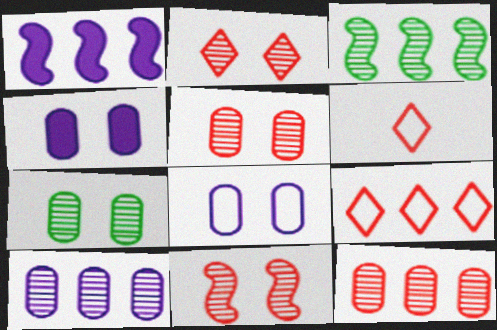[[1, 6, 7], 
[2, 5, 11], 
[3, 4, 6]]